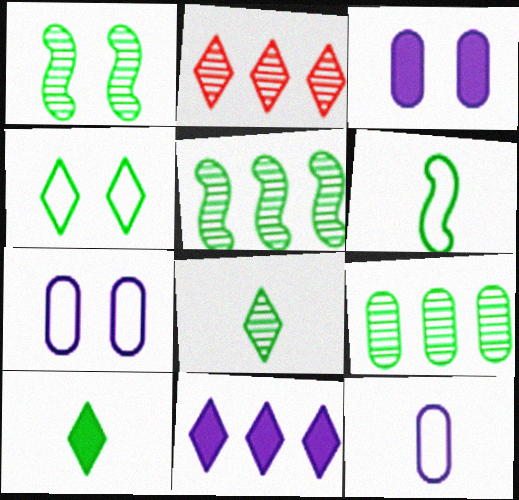[[1, 8, 9], 
[2, 3, 6]]